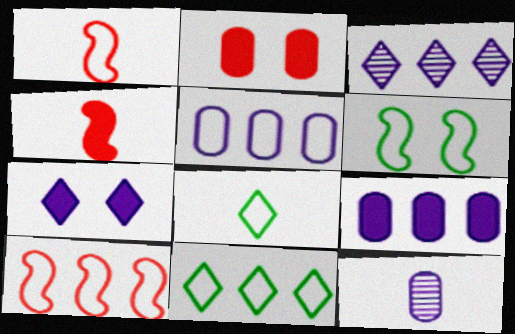[[4, 8, 12], 
[5, 10, 11]]